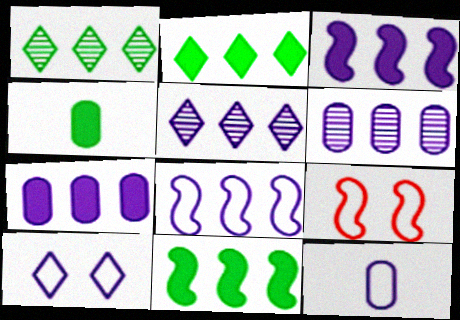[[4, 5, 9], 
[5, 7, 8], 
[8, 10, 12]]